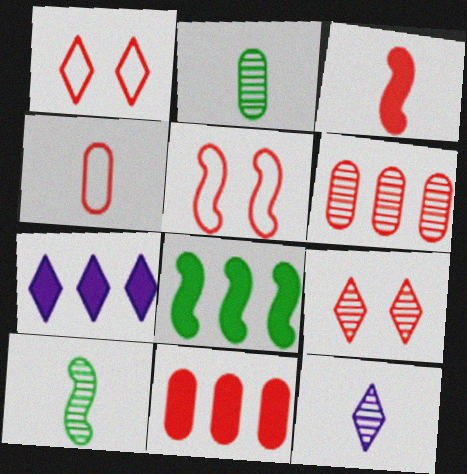[[1, 3, 6], 
[2, 5, 7], 
[7, 8, 11]]